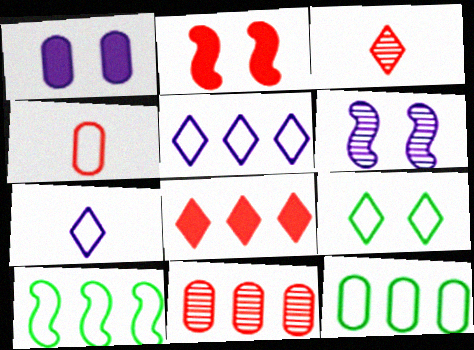[[1, 3, 10]]